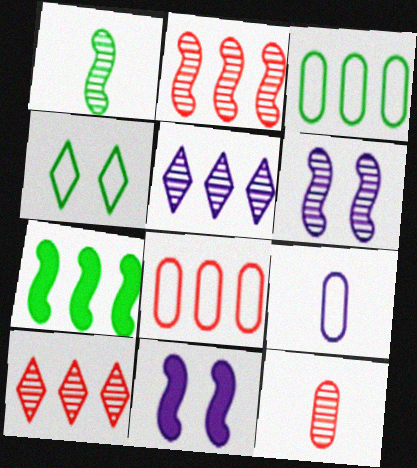[[1, 2, 6], 
[5, 7, 8], 
[5, 9, 11]]